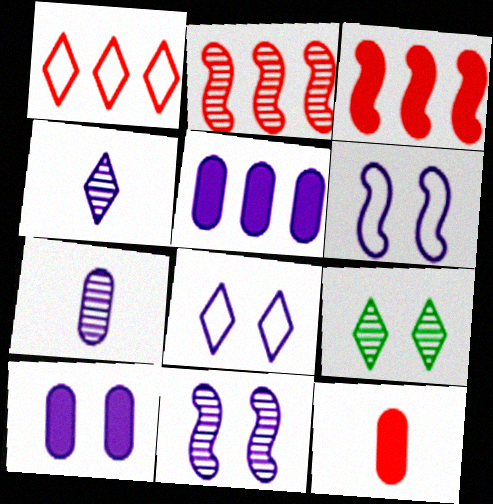[[2, 7, 9], 
[4, 5, 6], 
[8, 10, 11]]